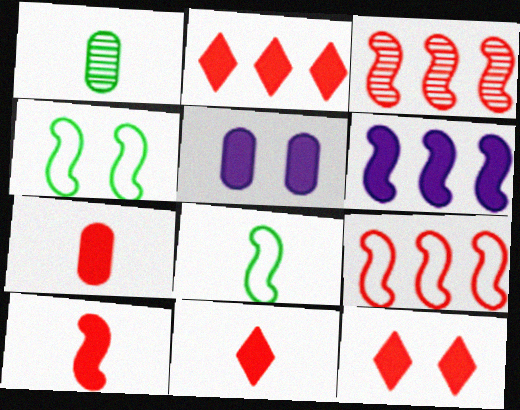[[2, 11, 12], 
[7, 10, 11]]